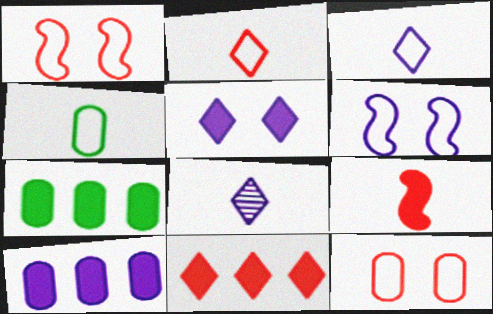[[1, 7, 8], 
[4, 8, 9], 
[5, 7, 9], 
[6, 8, 10]]